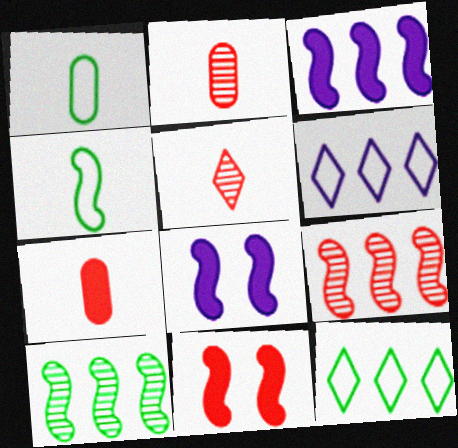[[2, 8, 12], 
[4, 8, 9]]